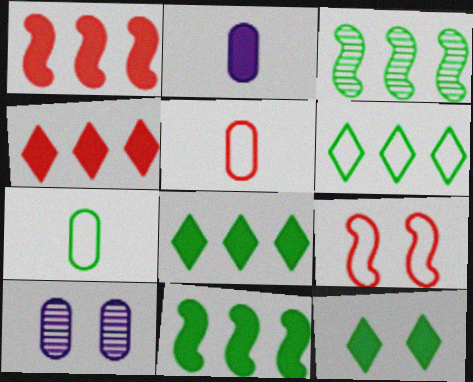[[1, 2, 12], 
[3, 7, 12], 
[9, 10, 12]]